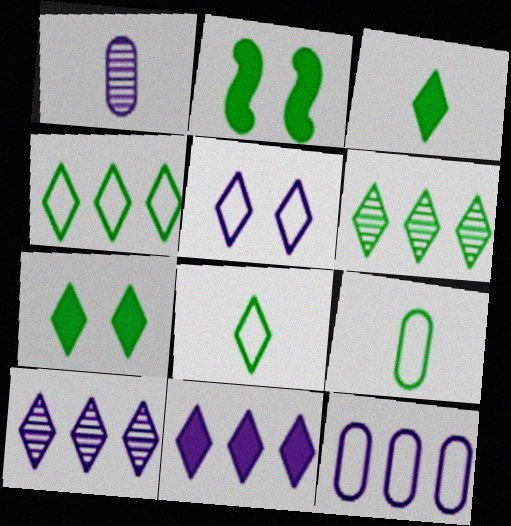[[2, 6, 9], 
[6, 7, 8]]